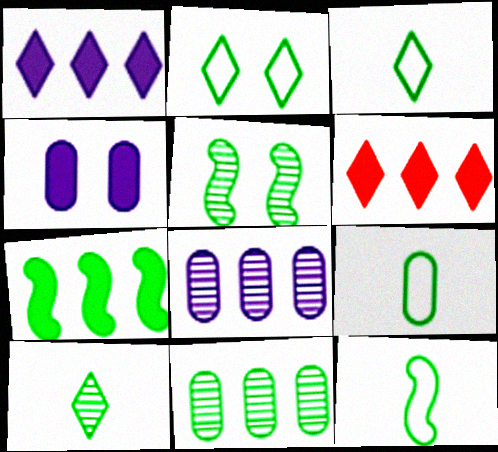[[3, 9, 12], 
[5, 7, 12], 
[5, 10, 11]]